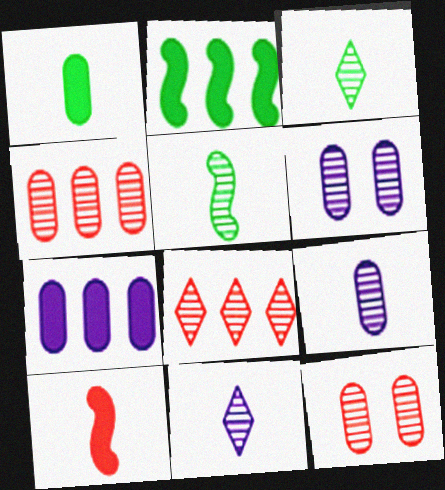[[5, 6, 8]]